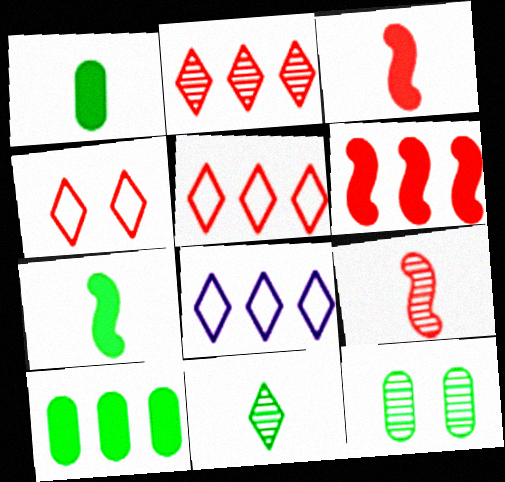[[3, 8, 12]]